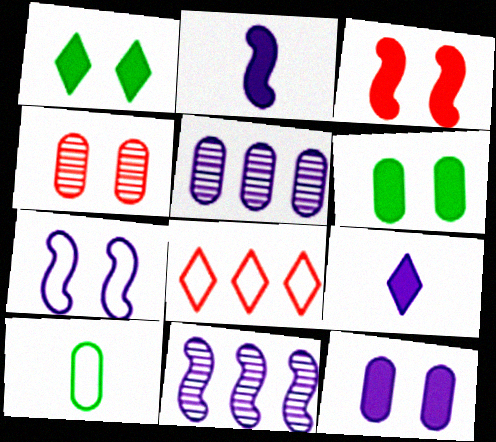[[1, 3, 12], 
[1, 4, 7], 
[2, 7, 11], 
[5, 7, 9], 
[7, 8, 10]]